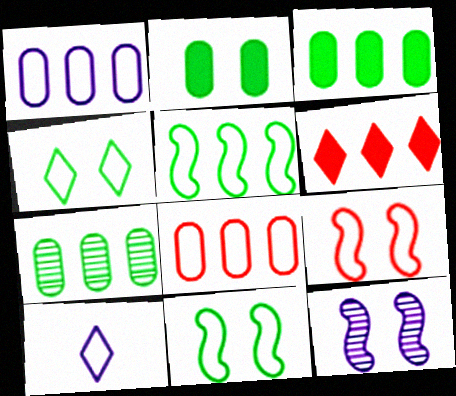[[8, 10, 11]]